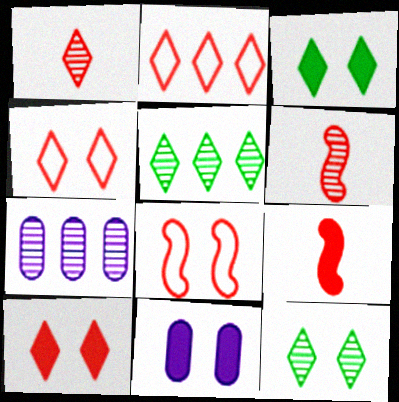[[1, 2, 10], 
[6, 7, 12], 
[8, 11, 12]]